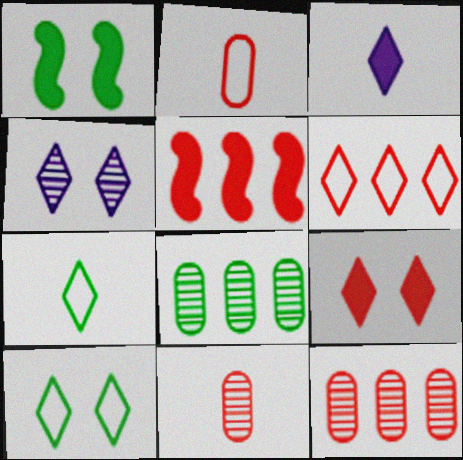[[1, 7, 8], 
[4, 9, 10], 
[5, 6, 12]]